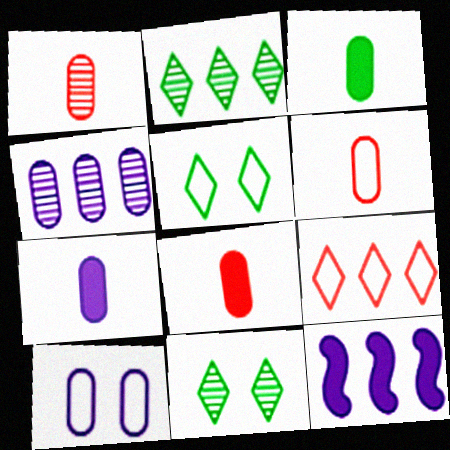[[1, 5, 12], 
[1, 6, 8], 
[3, 7, 8], 
[4, 7, 10], 
[6, 11, 12]]